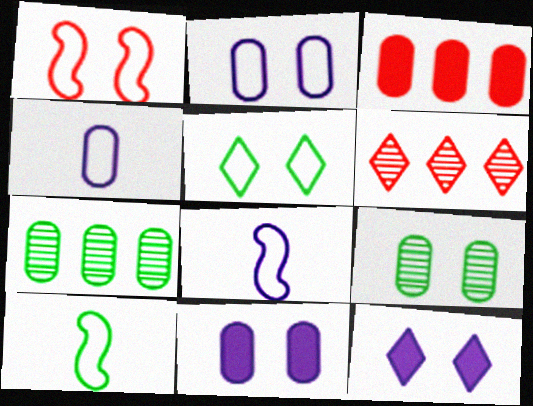[[1, 2, 5], 
[1, 9, 12], 
[3, 4, 9], 
[6, 10, 11]]